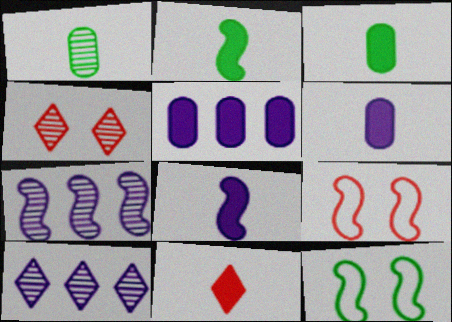[[1, 4, 7], 
[2, 6, 11], 
[2, 7, 9], 
[3, 8, 11], 
[3, 9, 10]]